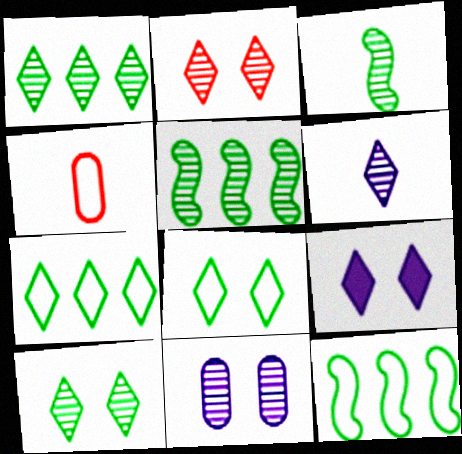[[1, 2, 6], 
[2, 8, 9], 
[4, 5, 9]]